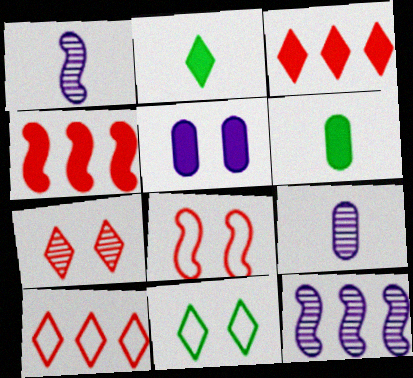[[2, 4, 5], 
[4, 9, 11]]